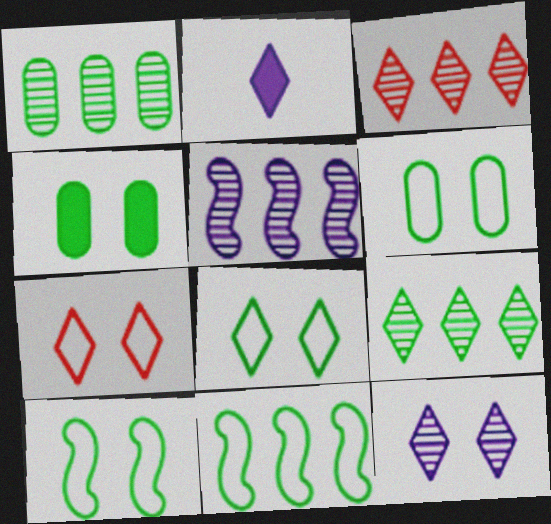[[1, 3, 5], 
[2, 3, 8], 
[2, 7, 9], 
[6, 8, 10]]